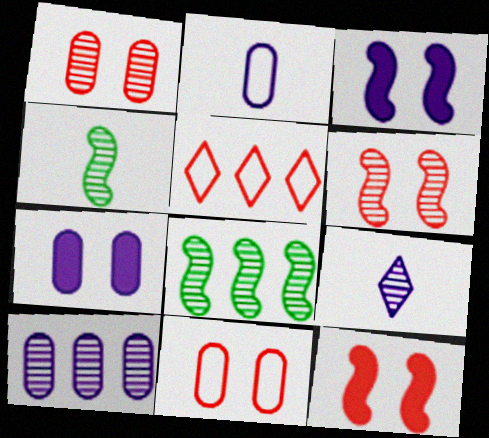[[1, 8, 9], 
[2, 7, 10], 
[4, 5, 7]]